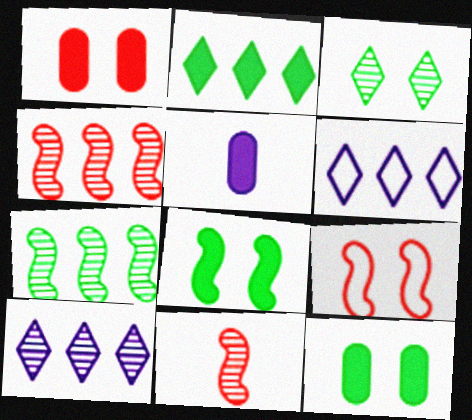[[6, 11, 12]]